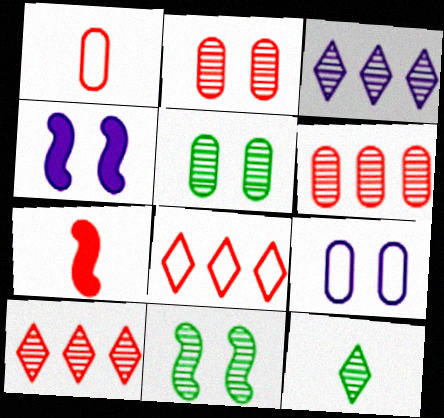[[2, 7, 8]]